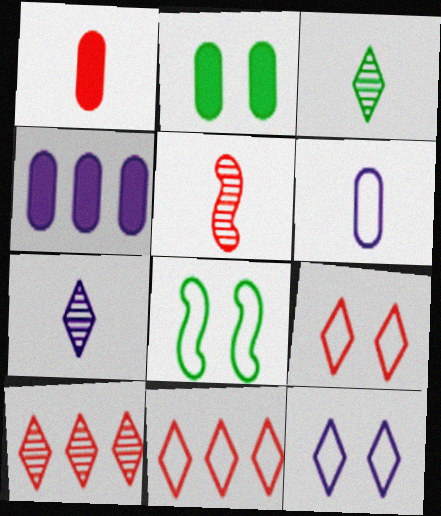[[1, 2, 4], 
[6, 8, 11]]